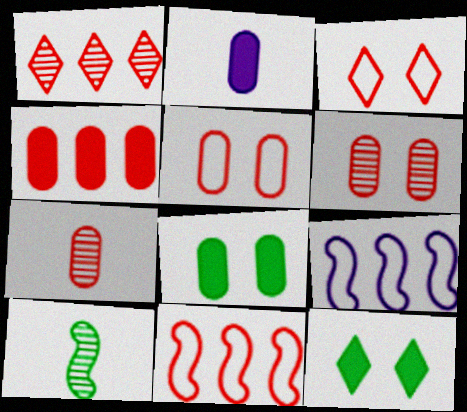[[1, 4, 11], 
[2, 4, 8], 
[4, 5, 7], 
[7, 9, 12]]